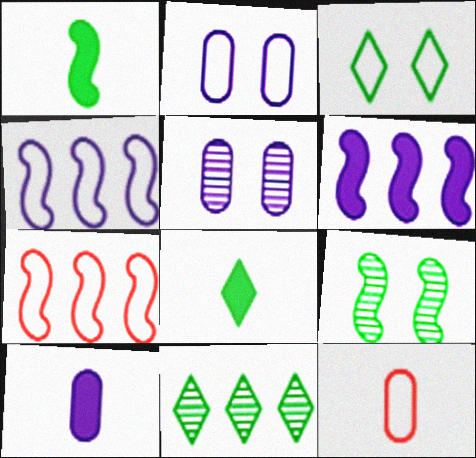[[3, 4, 12], 
[3, 8, 11], 
[5, 7, 8]]